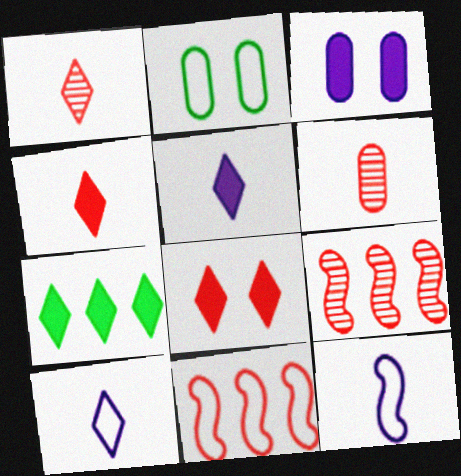[[2, 5, 9], 
[2, 10, 11], 
[5, 7, 8], 
[6, 8, 11]]